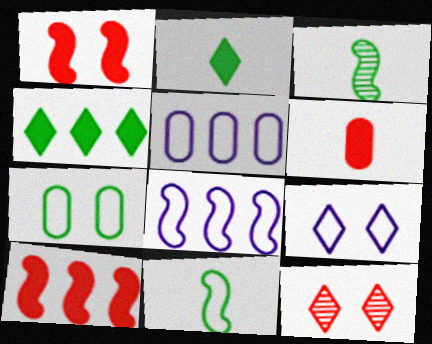[[1, 3, 8], 
[3, 4, 7]]